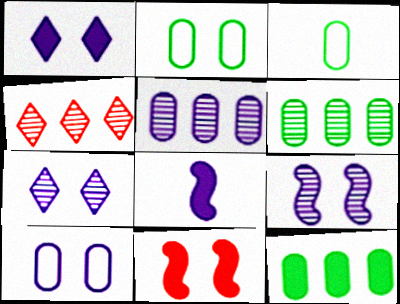[[1, 9, 10], 
[2, 4, 8], 
[2, 7, 11]]